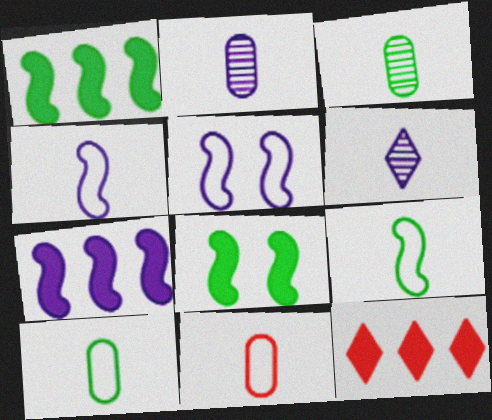[[3, 5, 12]]